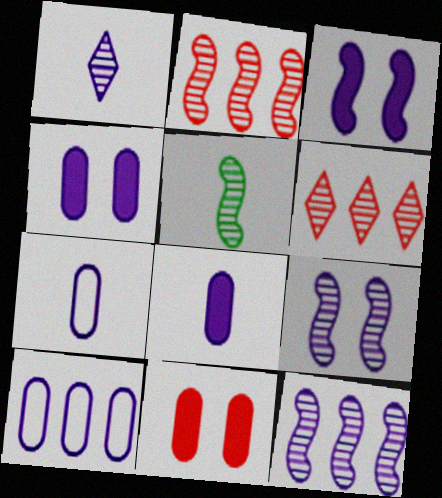[[1, 3, 10], 
[2, 5, 9]]